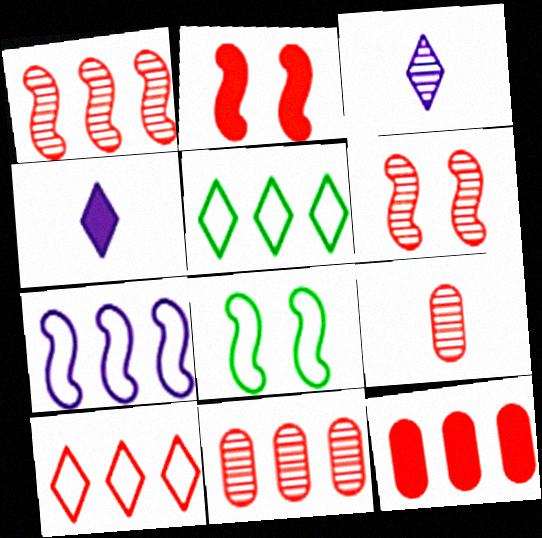[[1, 10, 12], 
[2, 9, 10], 
[3, 8, 12], 
[4, 8, 11]]